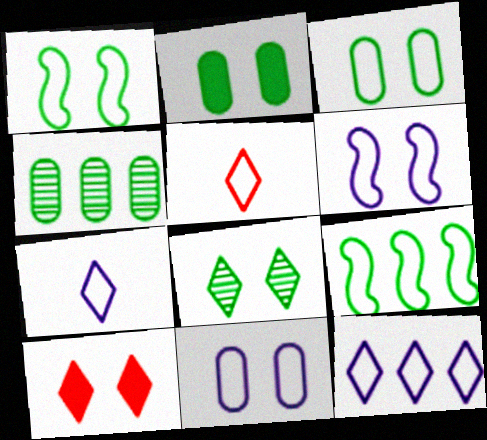[[1, 2, 8], 
[5, 9, 11]]